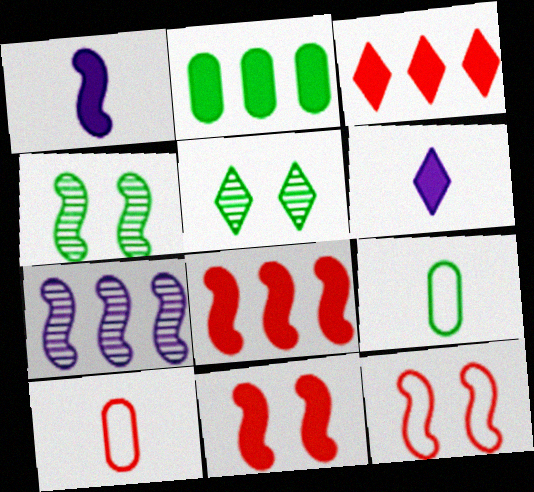[[2, 6, 11]]